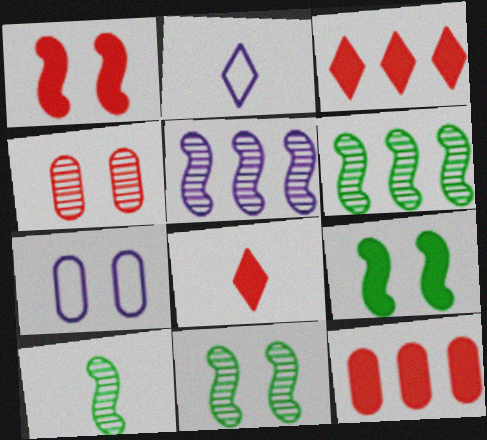[[1, 8, 12], 
[2, 11, 12], 
[3, 7, 10], 
[6, 7, 8], 
[6, 10, 11]]